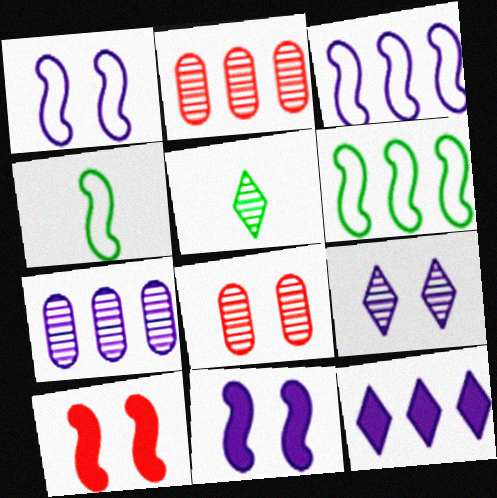[[2, 6, 12], 
[3, 7, 12], 
[4, 8, 12]]